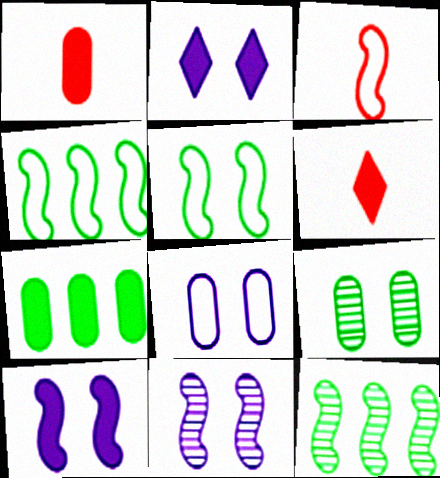[[2, 8, 11], 
[3, 10, 12], 
[6, 7, 10], 
[6, 8, 12]]